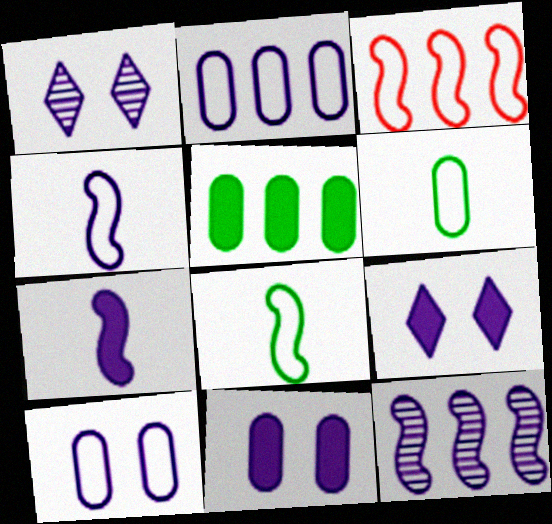[[1, 2, 7]]